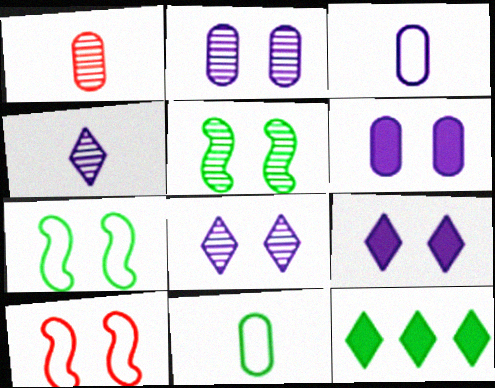[[5, 11, 12]]